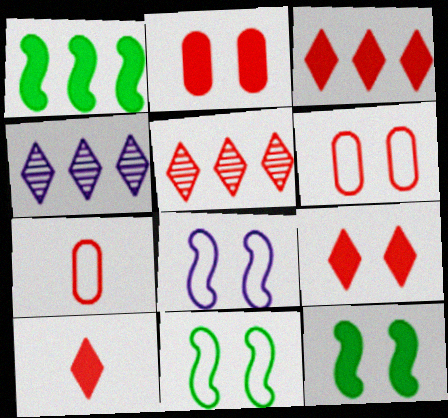[[3, 9, 10], 
[4, 7, 12]]